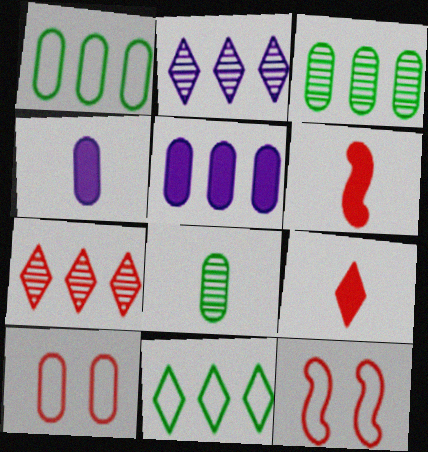[[3, 4, 10], 
[5, 8, 10], 
[6, 7, 10]]